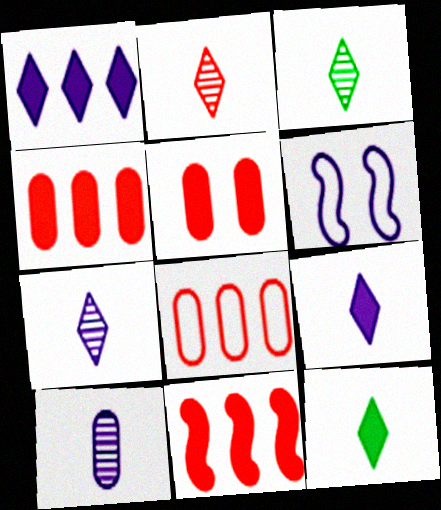[[1, 6, 10], 
[2, 3, 7], 
[3, 4, 6]]